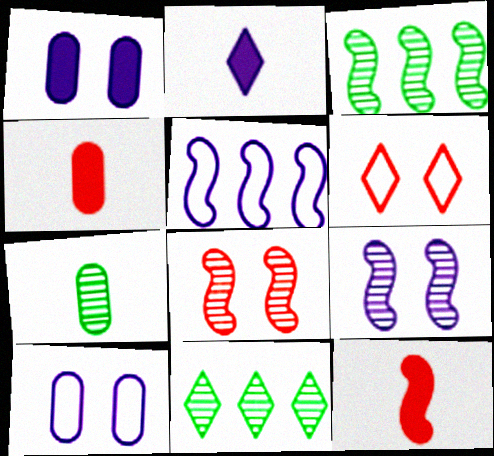[[2, 6, 11], 
[10, 11, 12]]